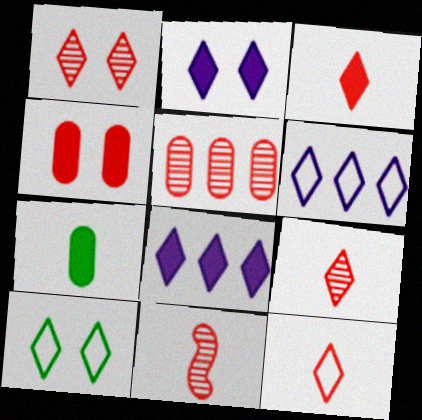[[1, 2, 10], 
[1, 5, 11], 
[3, 9, 12], 
[6, 10, 12], 
[8, 9, 10]]